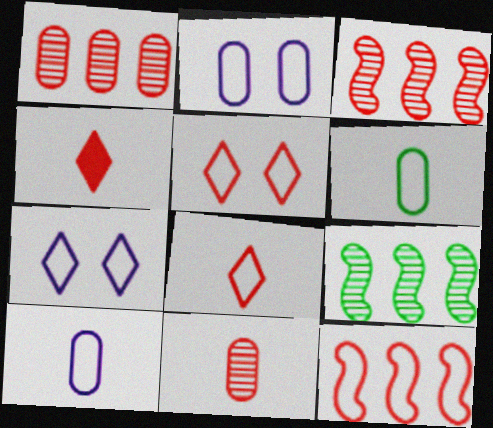[[2, 4, 9], 
[6, 7, 12]]